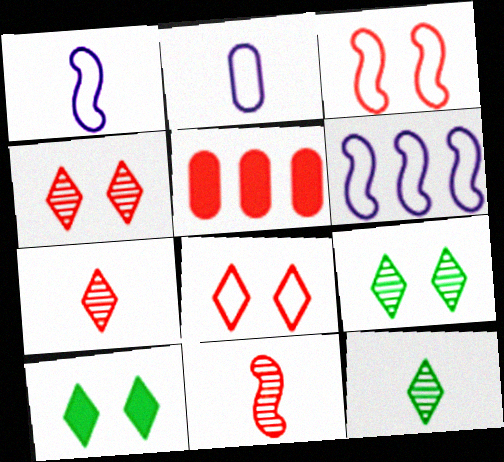[[1, 5, 9], 
[3, 5, 7], 
[5, 8, 11]]